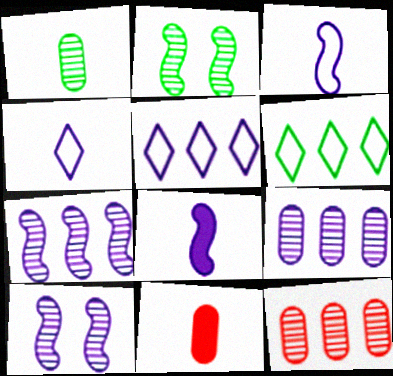[[2, 5, 11], 
[6, 10, 11]]